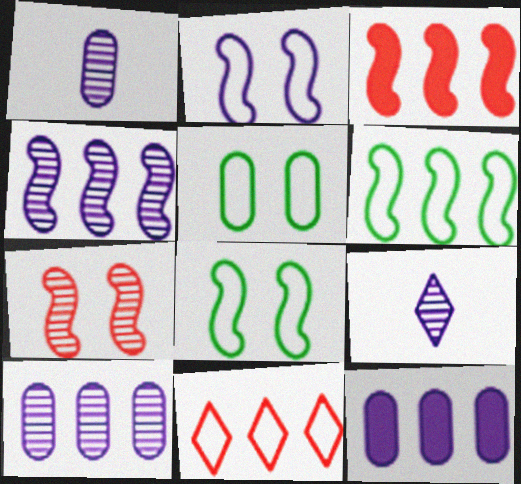[[2, 9, 12], 
[3, 4, 6], 
[3, 5, 9]]